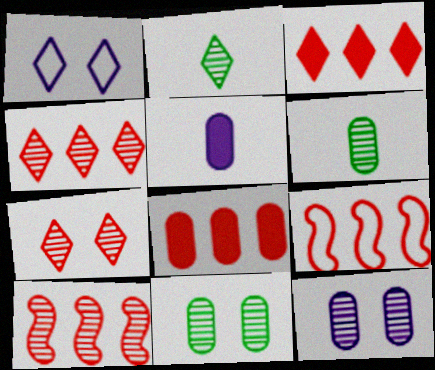[[1, 2, 3], 
[2, 10, 12], 
[4, 8, 9]]